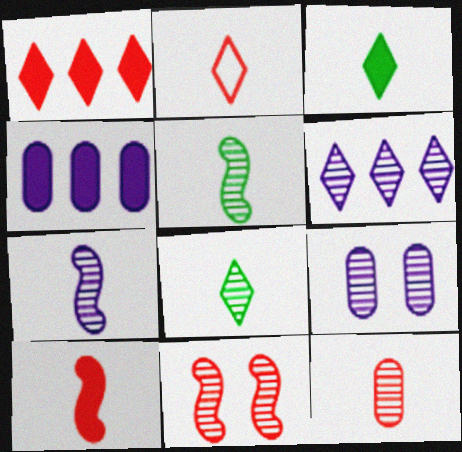[[2, 10, 12], 
[6, 7, 9], 
[7, 8, 12]]